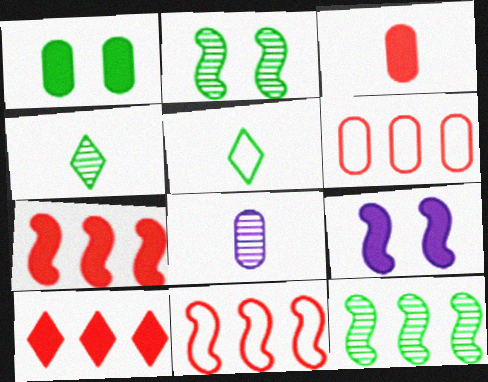[[1, 5, 12], 
[1, 6, 8], 
[4, 6, 9]]